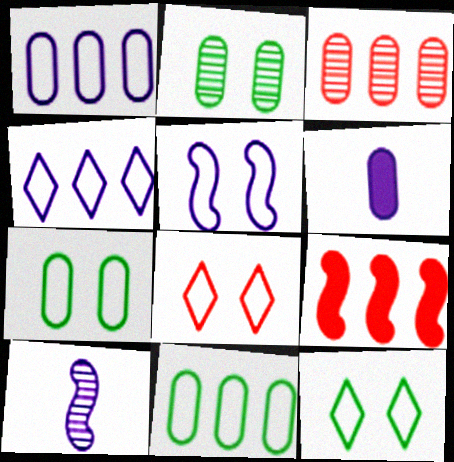[[3, 6, 7], 
[5, 7, 8]]